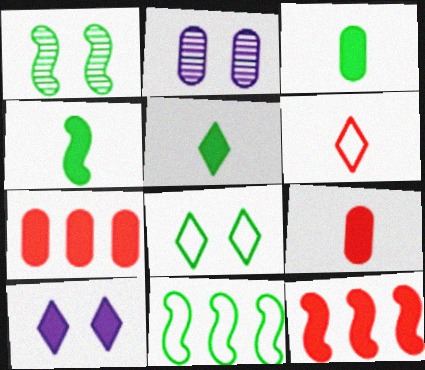[[1, 4, 11], 
[3, 4, 5], 
[3, 10, 12], 
[4, 7, 10]]